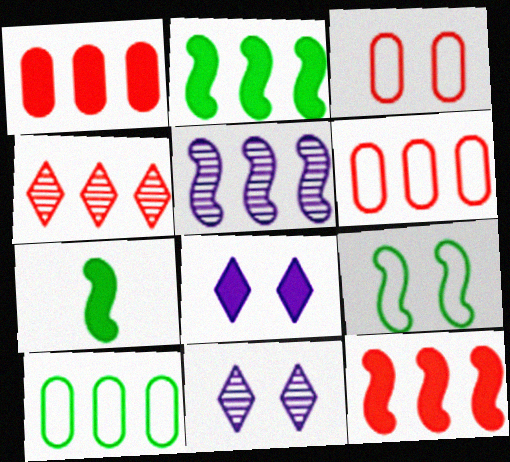[[1, 7, 8], 
[4, 6, 12], 
[6, 7, 11]]